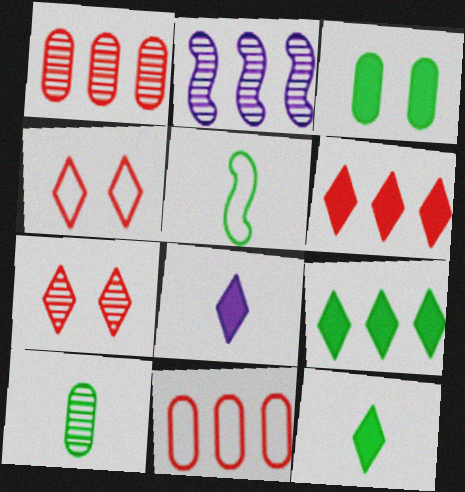[[2, 7, 10], 
[2, 9, 11], 
[5, 10, 12]]